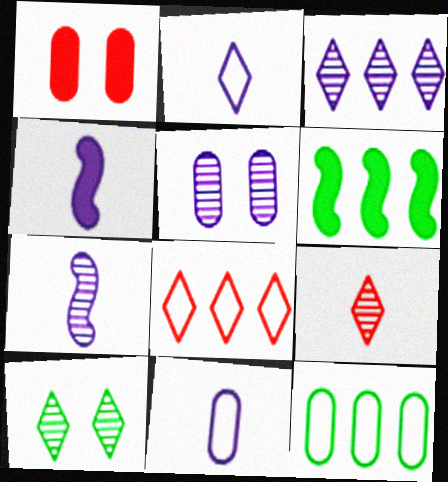[[3, 5, 7], 
[3, 9, 10]]